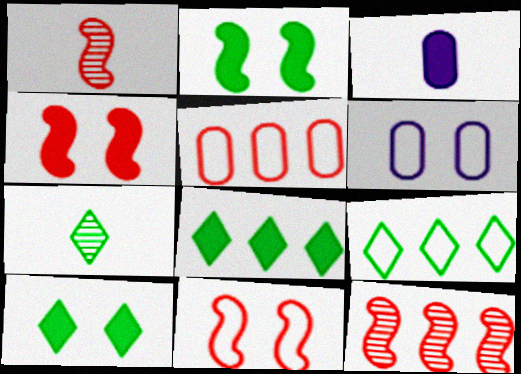[[1, 6, 8], 
[3, 4, 8], 
[7, 9, 10]]